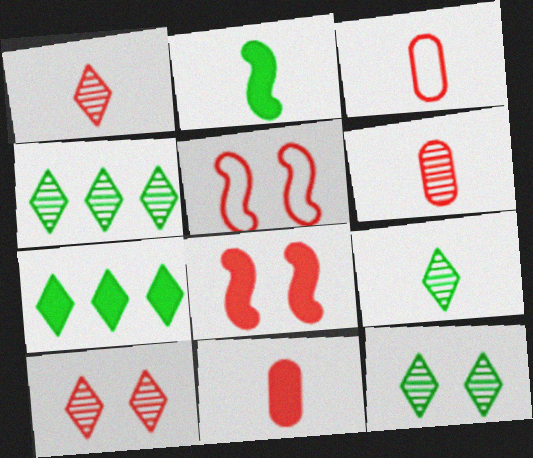[[3, 6, 11], 
[4, 9, 12]]